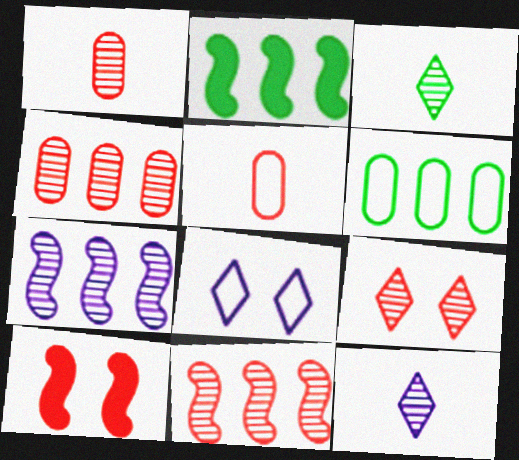[[1, 2, 8], 
[1, 9, 11], 
[6, 10, 12]]